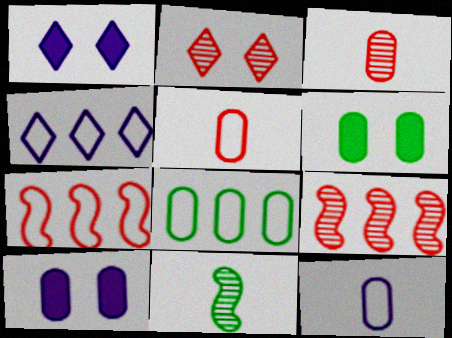[[2, 3, 9], 
[3, 8, 10], 
[4, 7, 8]]